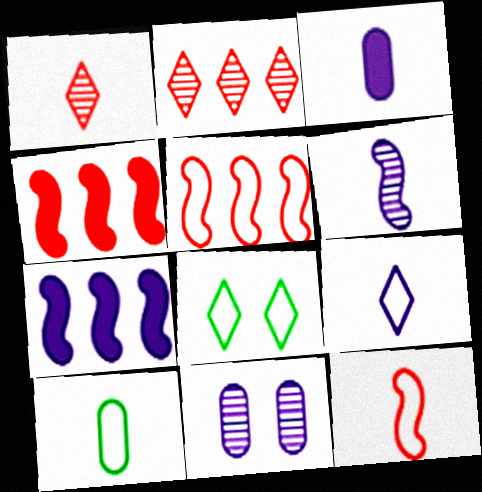[[3, 6, 9], 
[7, 9, 11], 
[9, 10, 12]]